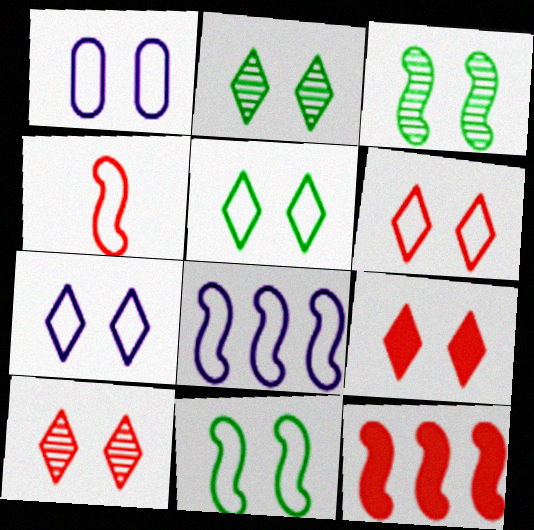[[1, 3, 9], 
[1, 6, 11], 
[2, 7, 9], 
[4, 8, 11], 
[5, 6, 7], 
[6, 9, 10]]